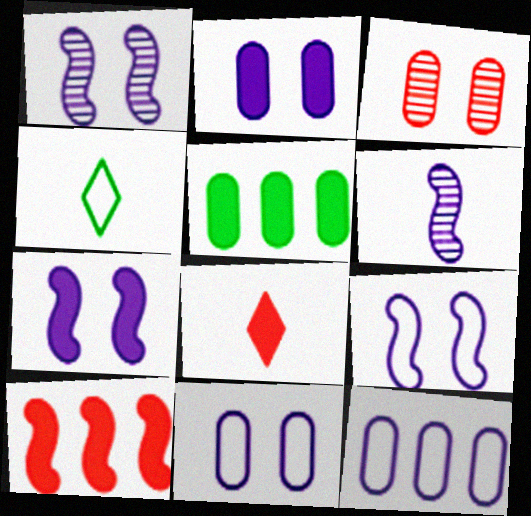[[1, 7, 9], 
[5, 7, 8]]